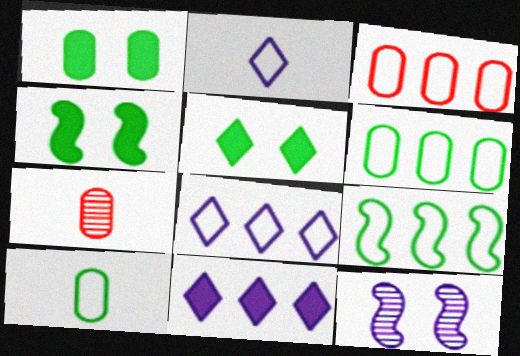[[1, 4, 5], 
[3, 8, 9], 
[4, 7, 8]]